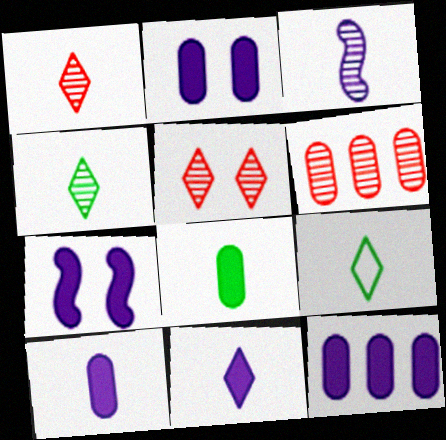[[1, 9, 11], 
[2, 10, 12], 
[6, 7, 9], 
[7, 11, 12]]